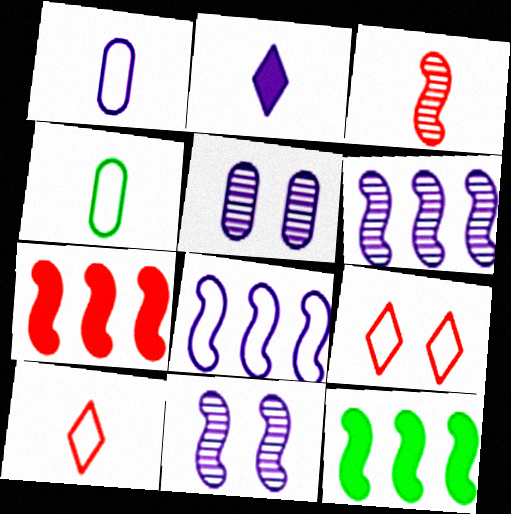[[2, 3, 4], 
[2, 5, 8], 
[4, 8, 9], 
[5, 10, 12]]